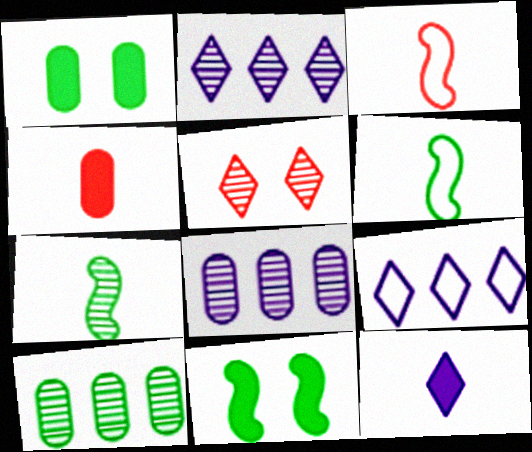[[1, 2, 3], 
[5, 7, 8]]